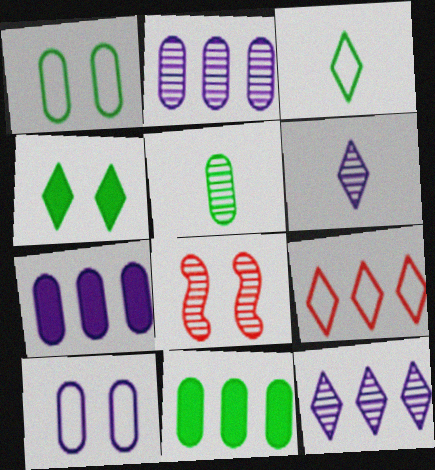[[1, 5, 11], 
[3, 7, 8], 
[4, 6, 9], 
[4, 8, 10], 
[5, 8, 12]]